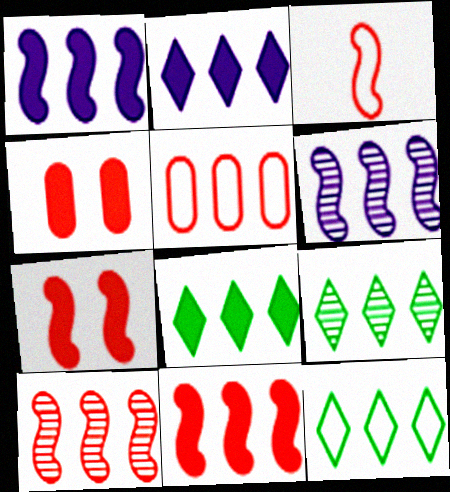[[1, 5, 9], 
[3, 7, 10], 
[5, 6, 8], 
[8, 9, 12]]